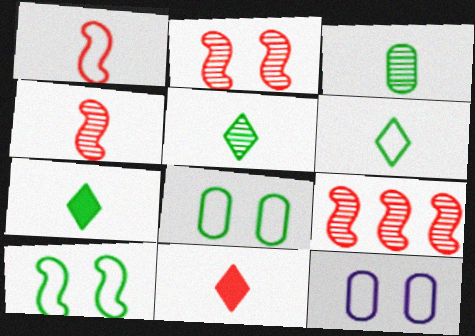[[2, 4, 9], 
[5, 6, 7], 
[7, 9, 12]]